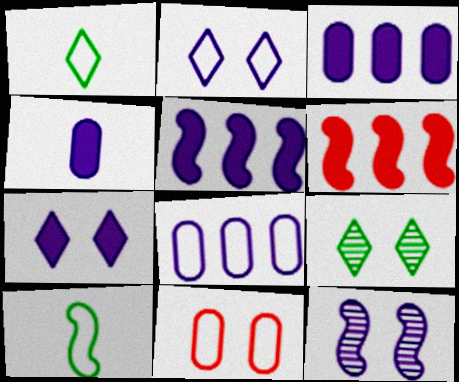[[4, 5, 7], 
[6, 10, 12]]